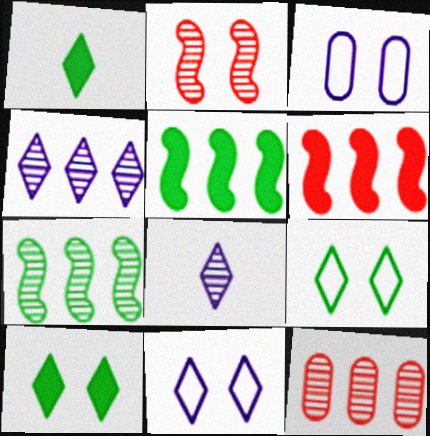[[2, 3, 10], 
[4, 7, 12]]